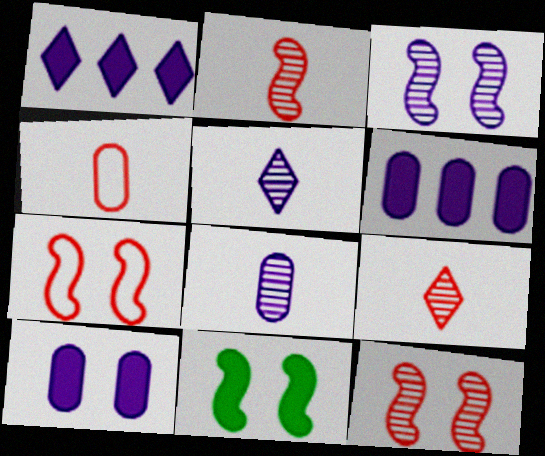[[3, 7, 11]]